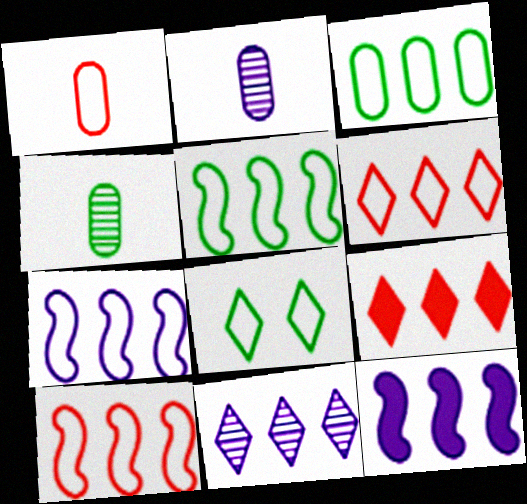[[1, 7, 8], 
[3, 6, 7], 
[5, 7, 10]]